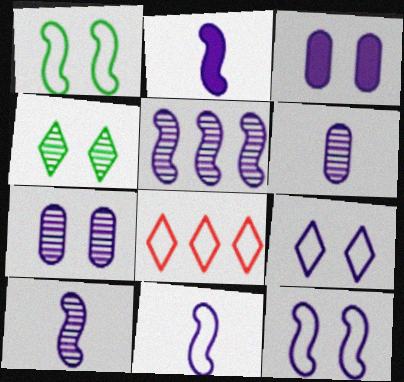[[2, 5, 12], 
[2, 10, 11]]